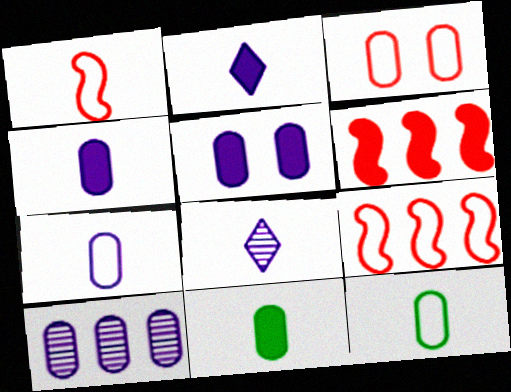[[1, 8, 11], 
[3, 10, 11], 
[5, 7, 10]]